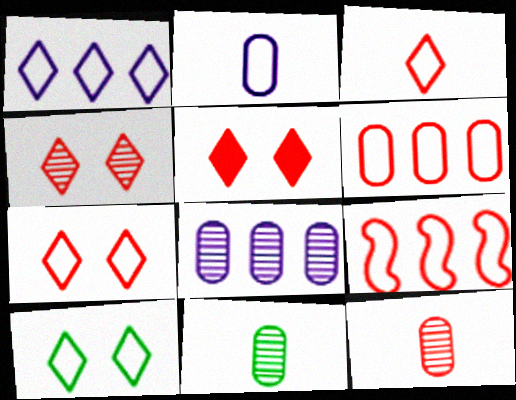[[1, 3, 10], 
[2, 9, 10], 
[4, 5, 7], 
[5, 9, 12]]